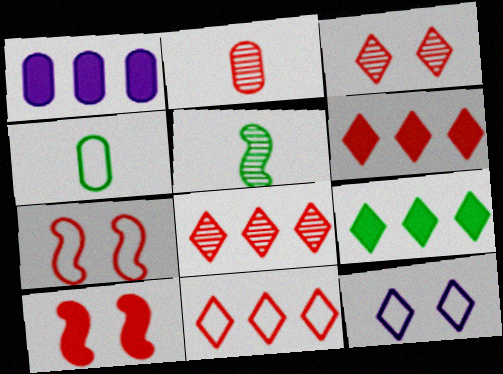[[2, 6, 7], 
[2, 10, 11], 
[6, 8, 11]]